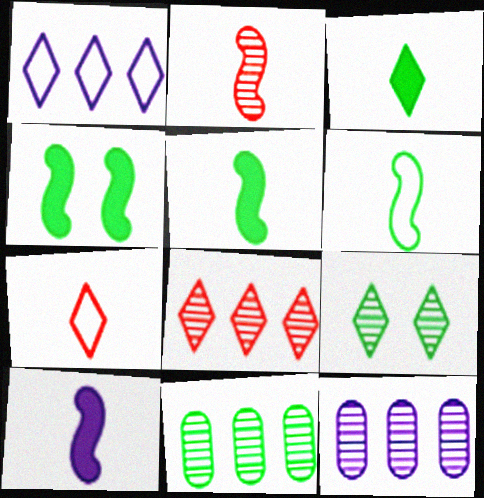[[2, 6, 10], 
[2, 9, 12], 
[4, 7, 12]]